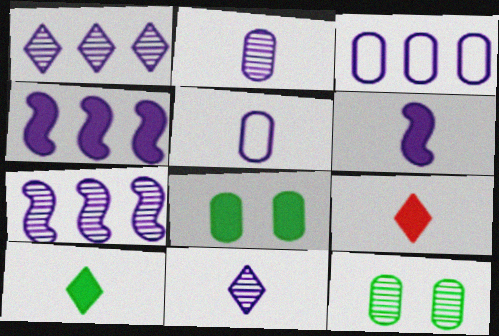[[1, 3, 4], 
[4, 8, 9], 
[5, 6, 11]]